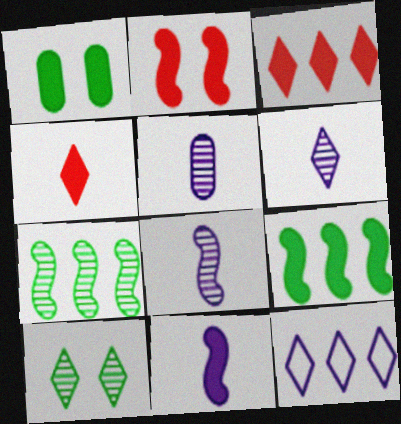[[1, 3, 11], 
[2, 9, 11], 
[4, 10, 12], 
[5, 6, 8]]